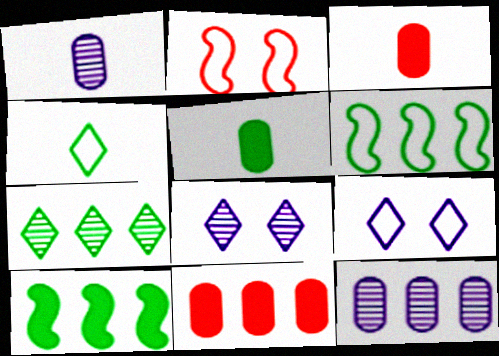[[3, 6, 8]]